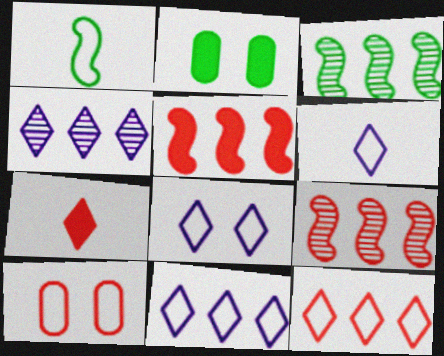[[1, 10, 11], 
[2, 6, 9], 
[6, 8, 11], 
[7, 9, 10]]